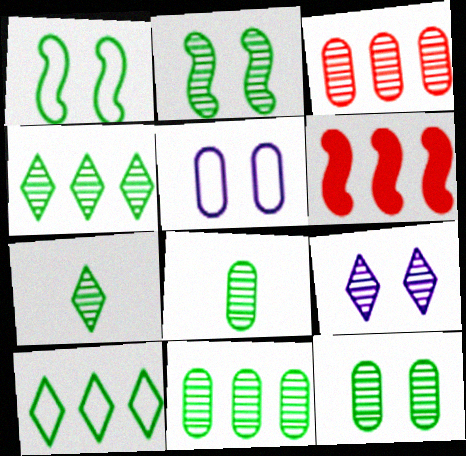[[2, 4, 8], 
[2, 7, 11], 
[5, 6, 7], 
[8, 11, 12]]